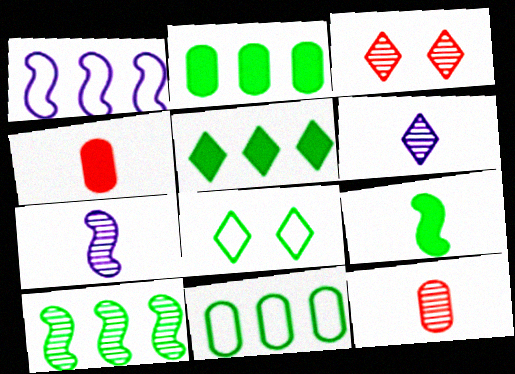[[5, 10, 11]]